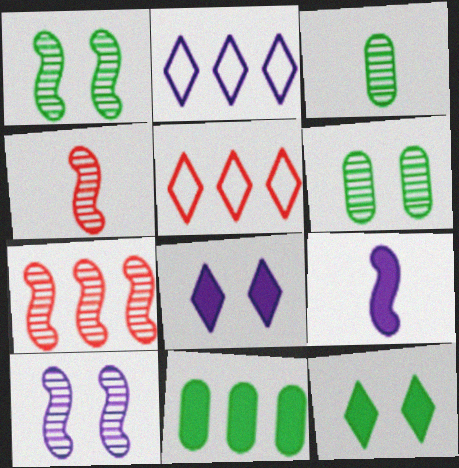[[2, 7, 11], 
[5, 6, 9]]